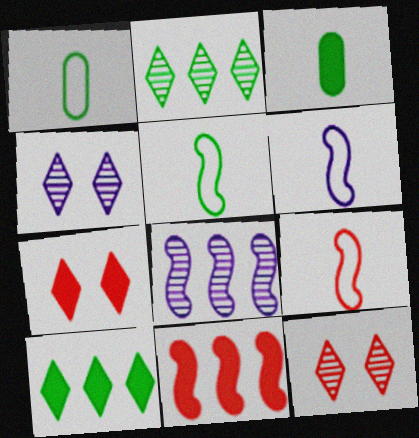[[1, 4, 11], 
[1, 7, 8], 
[5, 6, 9]]